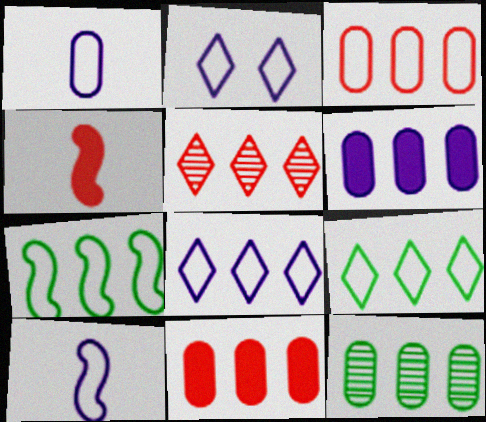[[2, 4, 12], 
[3, 6, 12], 
[3, 7, 8], 
[5, 6, 7]]